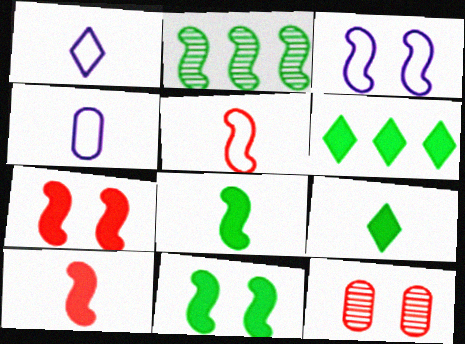[[2, 3, 10]]